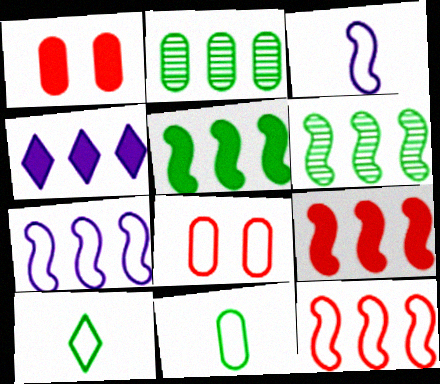[[2, 4, 12], 
[6, 7, 9], 
[7, 8, 10]]